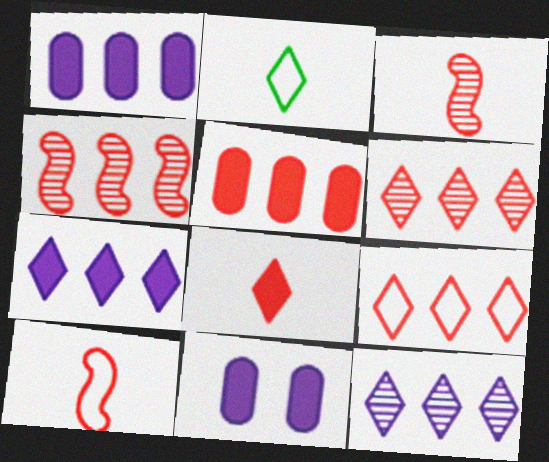[[2, 4, 11], 
[4, 5, 9]]